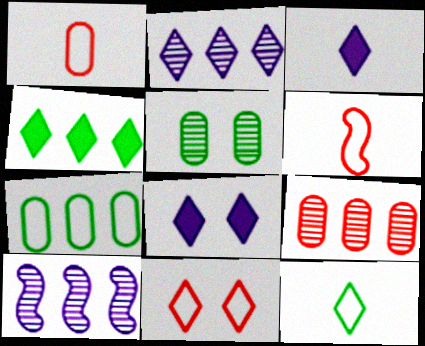[]